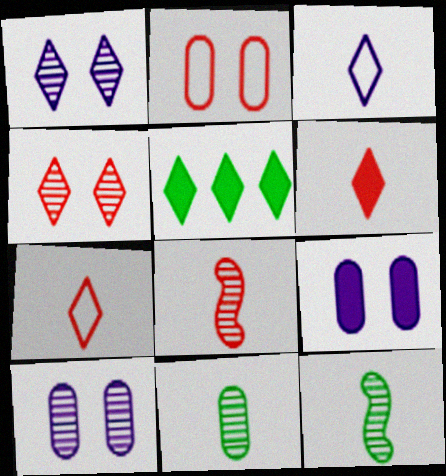[[1, 5, 7], 
[3, 4, 5]]